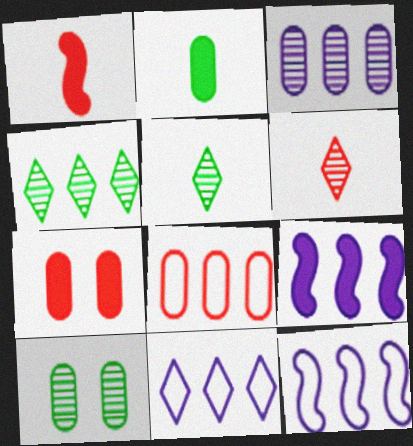[[1, 10, 11], 
[3, 9, 11], 
[4, 8, 9], 
[5, 7, 12]]